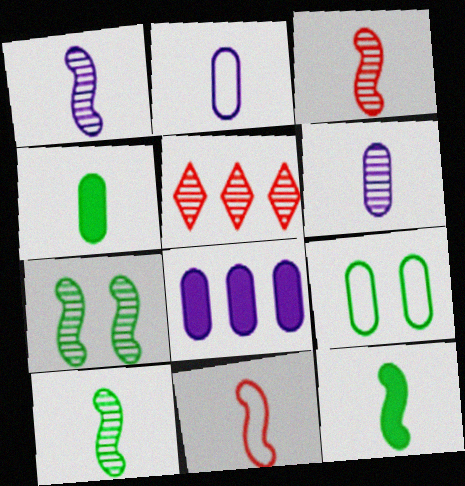[[1, 3, 10], 
[1, 11, 12], 
[5, 6, 7]]